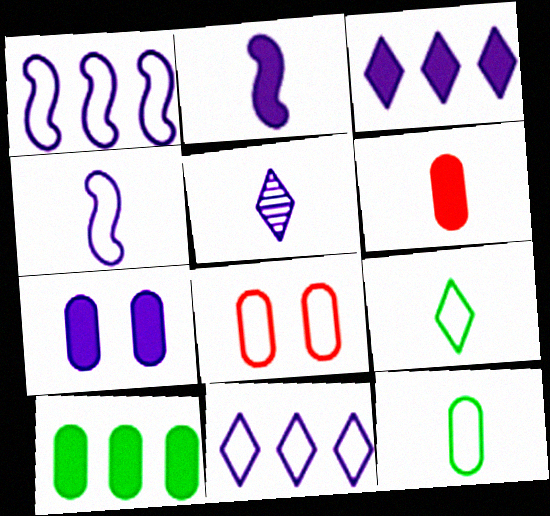[[1, 5, 7], 
[1, 8, 9], 
[2, 3, 7], 
[6, 7, 10]]